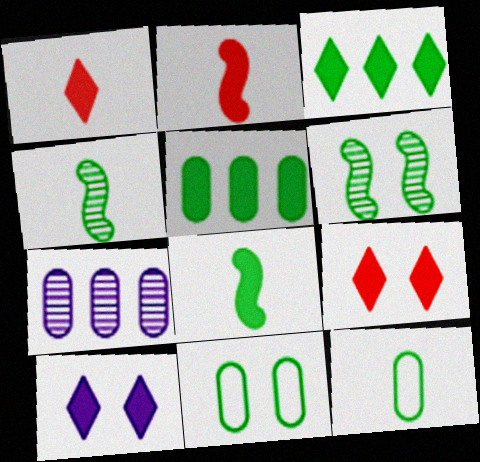[[1, 3, 10], 
[2, 5, 10], 
[3, 4, 11], 
[3, 6, 12]]